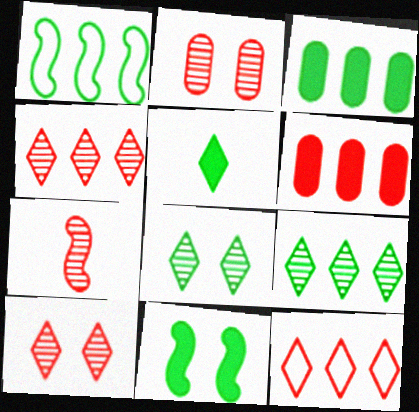[[1, 3, 9], 
[2, 4, 7], 
[3, 5, 11]]